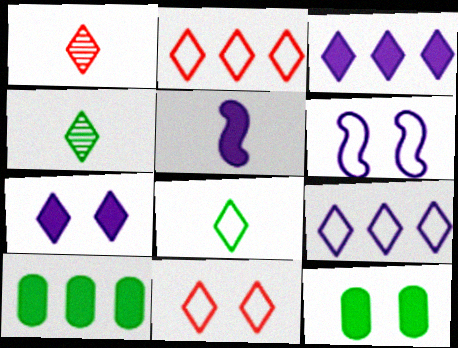[[1, 6, 10], 
[2, 4, 7], 
[3, 4, 11], 
[8, 9, 11]]